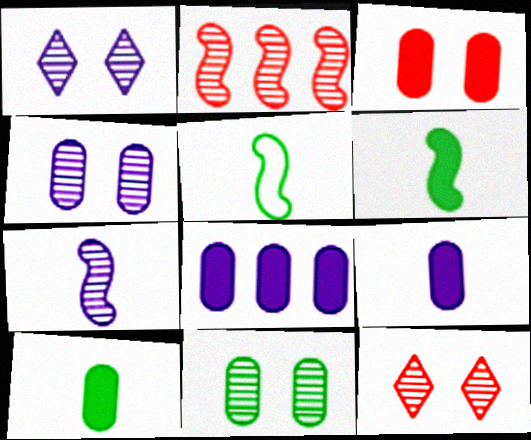[[3, 8, 10], 
[5, 8, 12]]